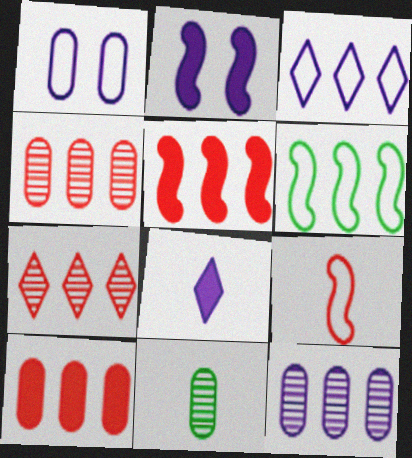[[1, 10, 11], 
[8, 9, 11]]